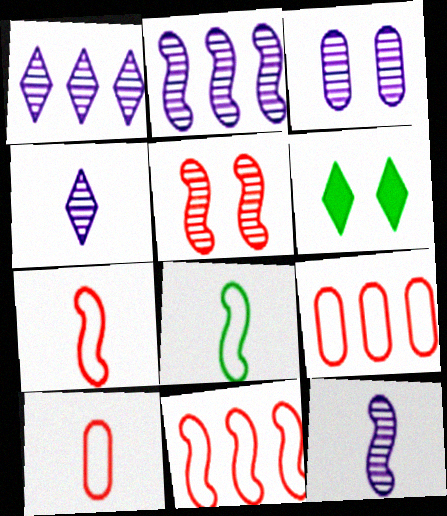[[1, 3, 12], 
[2, 3, 4], 
[2, 6, 10], 
[6, 9, 12]]